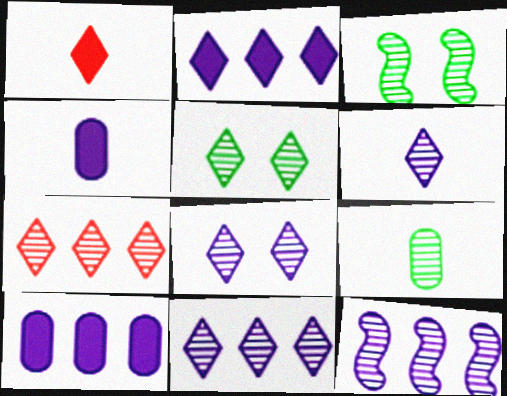[[5, 6, 7], 
[6, 8, 11]]